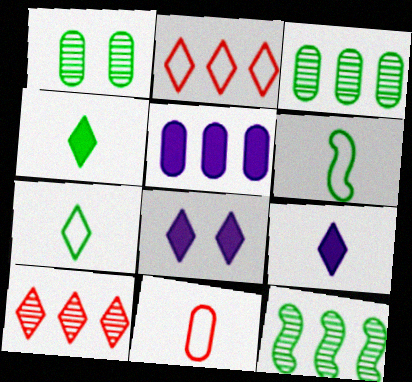[[1, 5, 11], 
[2, 5, 12], 
[7, 8, 10], 
[8, 11, 12]]